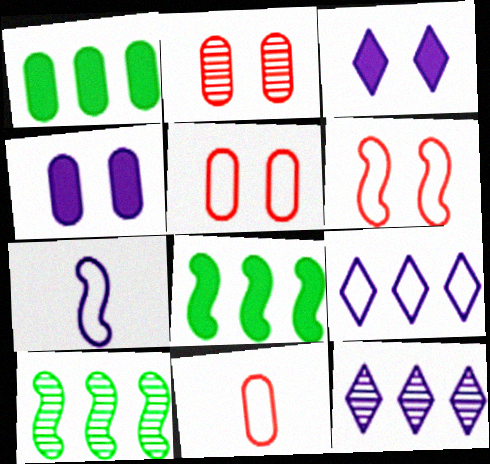[[3, 10, 11], 
[4, 7, 12]]